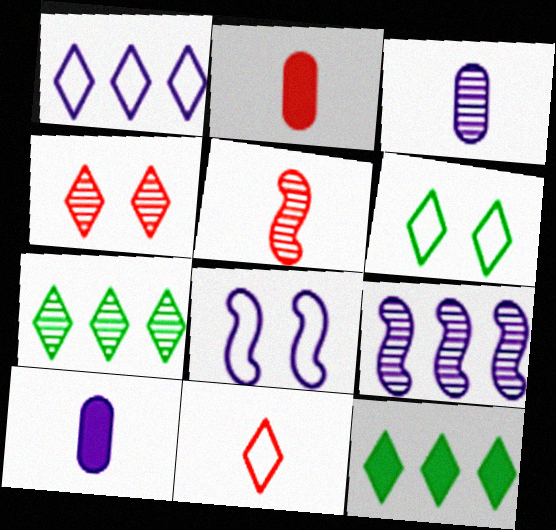[[1, 6, 11], 
[2, 5, 11], 
[2, 6, 9], 
[2, 7, 8]]